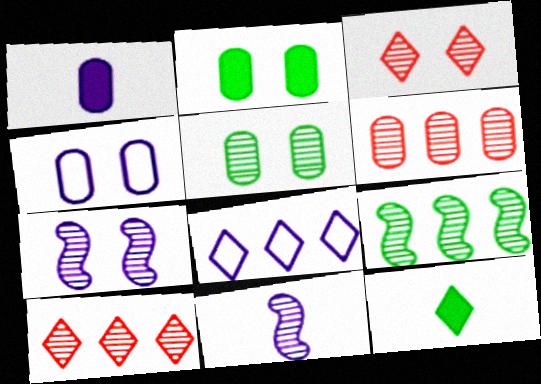[[1, 7, 8], 
[3, 5, 7], 
[3, 8, 12], 
[5, 10, 11]]